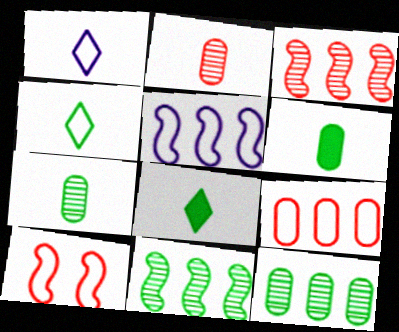[]